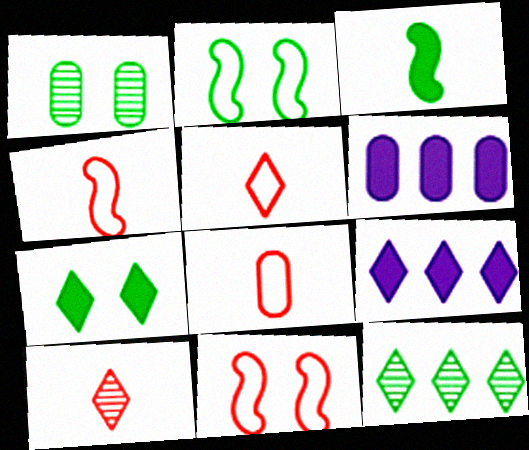[[1, 2, 7], 
[1, 4, 9], 
[1, 6, 8], 
[2, 6, 10], 
[4, 5, 8]]